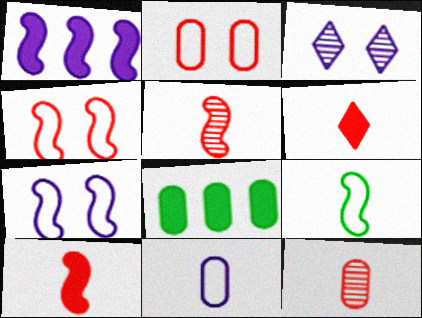[[1, 3, 11]]